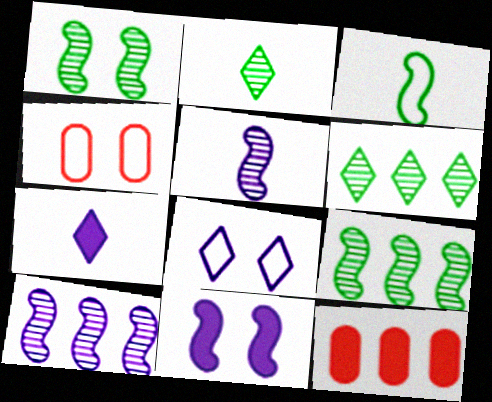[[4, 7, 9]]